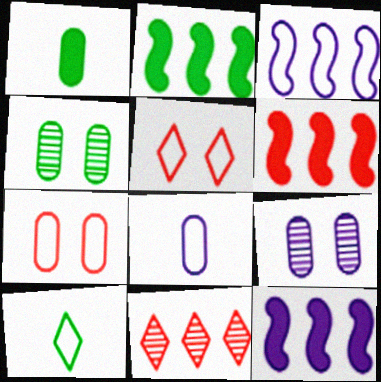[[2, 4, 10], 
[2, 6, 12], 
[3, 7, 10], 
[6, 9, 10]]